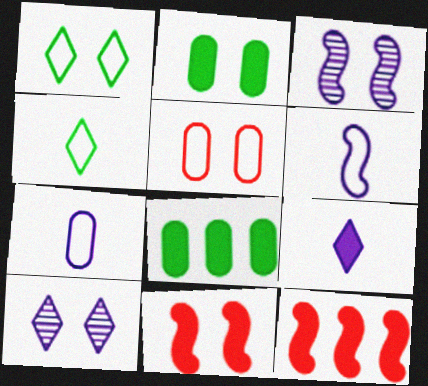[[2, 9, 12], 
[8, 9, 11]]